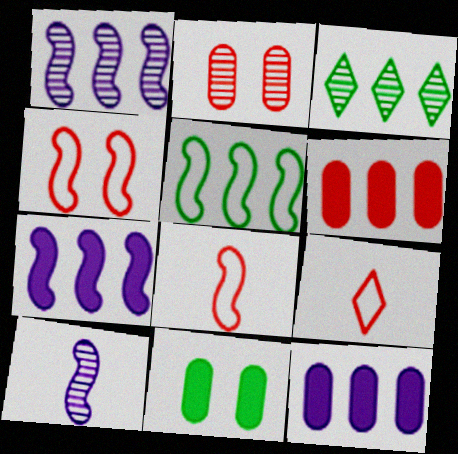[[1, 9, 11], 
[2, 3, 10]]